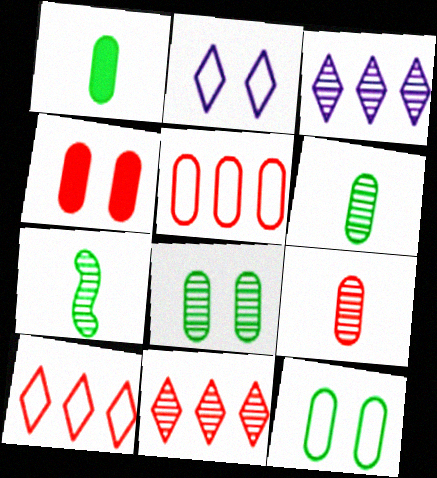[[4, 5, 9]]